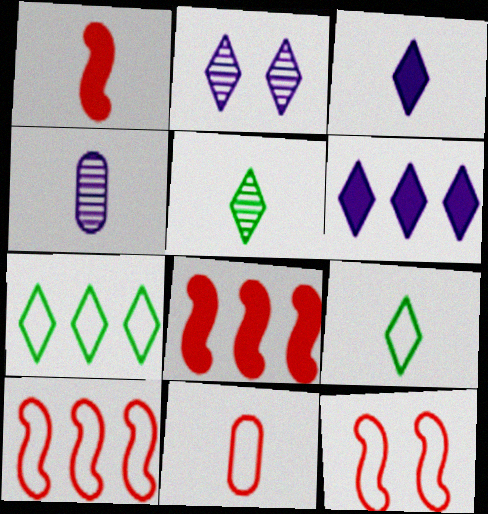[[1, 4, 9]]